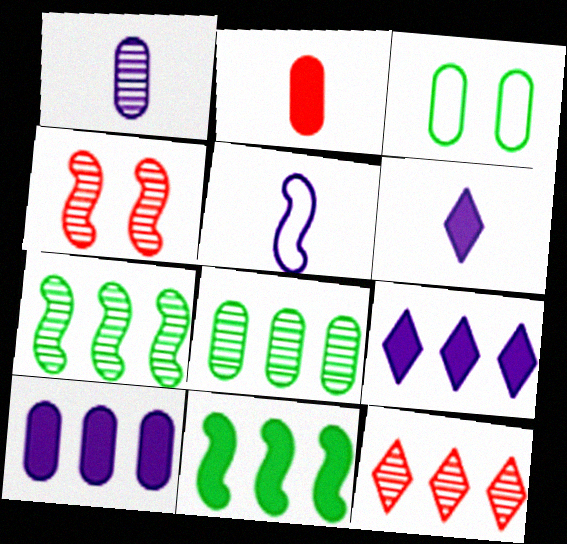[[1, 5, 6], 
[4, 5, 11]]